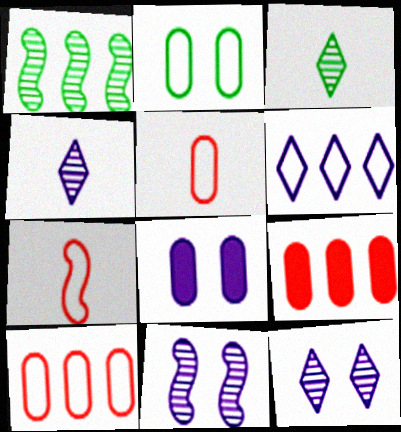[[1, 6, 9], 
[2, 6, 7]]